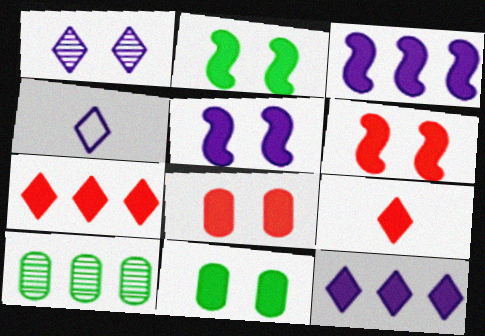[[1, 4, 12], 
[2, 5, 6], 
[3, 9, 11], 
[4, 6, 10]]